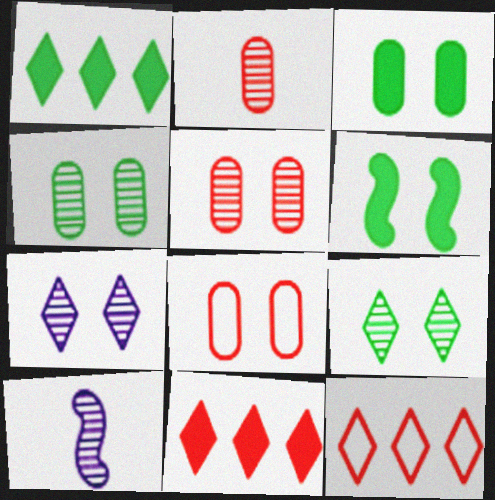[[1, 8, 10], 
[3, 10, 12], 
[6, 7, 8]]